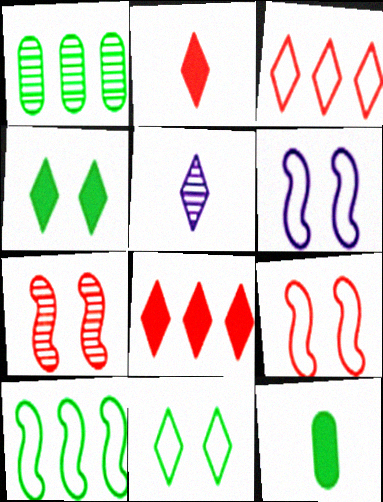[[1, 2, 6], 
[1, 5, 7], 
[3, 4, 5], 
[5, 8, 11]]